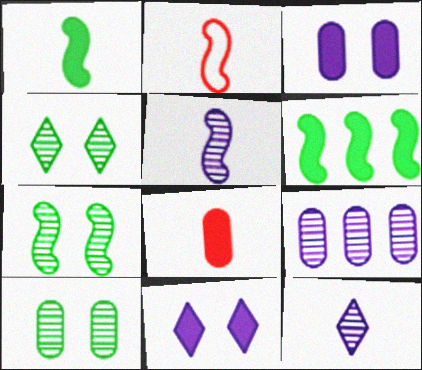[[1, 2, 5], 
[4, 7, 10], 
[6, 8, 11]]